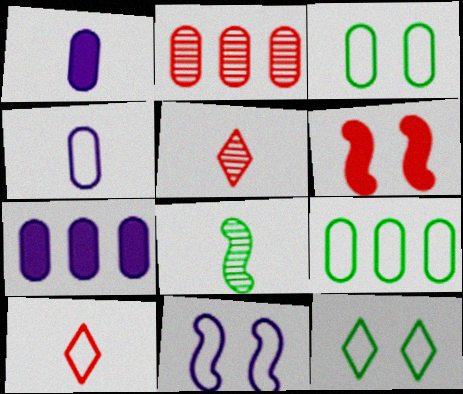[[1, 2, 3], 
[1, 8, 10], 
[2, 6, 10], 
[2, 7, 9], 
[9, 10, 11]]